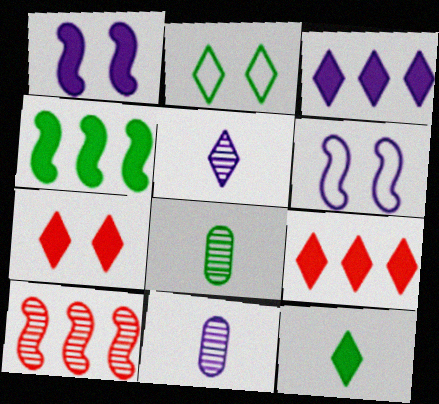[[2, 4, 8], 
[2, 5, 9], 
[3, 6, 11], 
[3, 7, 12], 
[6, 8, 9]]